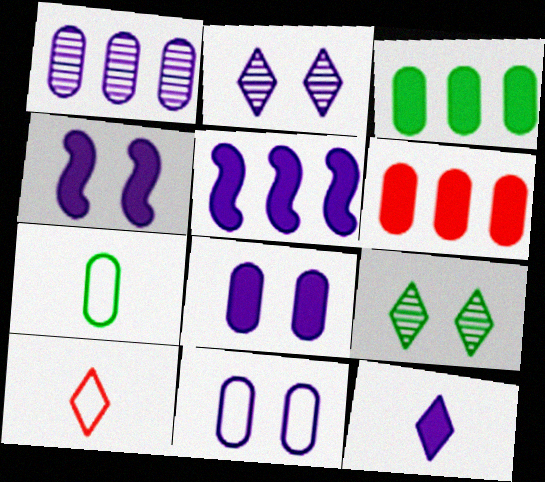[[2, 4, 11], 
[5, 8, 12]]